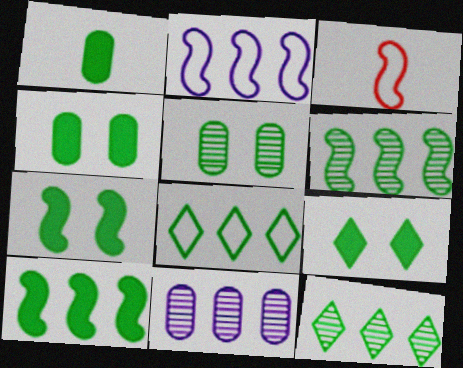[[1, 9, 10], 
[3, 9, 11], 
[4, 7, 9]]